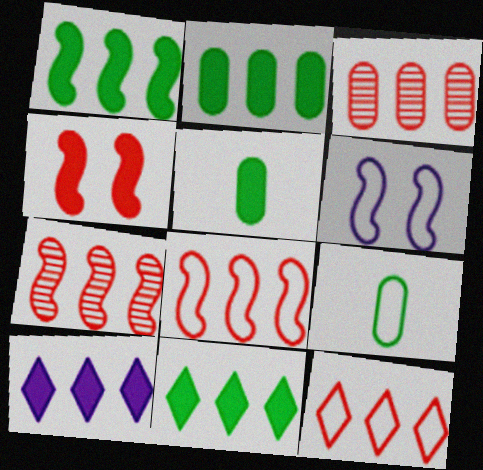[[1, 2, 11], 
[4, 5, 10], 
[6, 9, 12]]